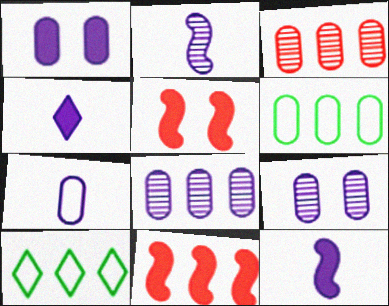[[1, 7, 8], 
[2, 4, 7], 
[8, 10, 11]]